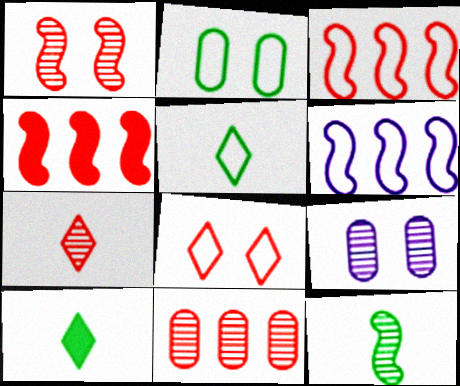[[1, 7, 11], 
[3, 9, 10], 
[4, 5, 9]]